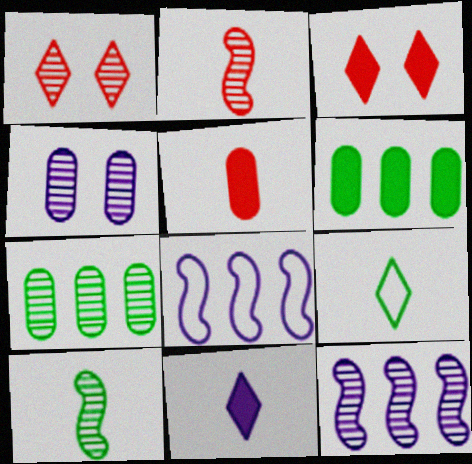[[4, 8, 11]]